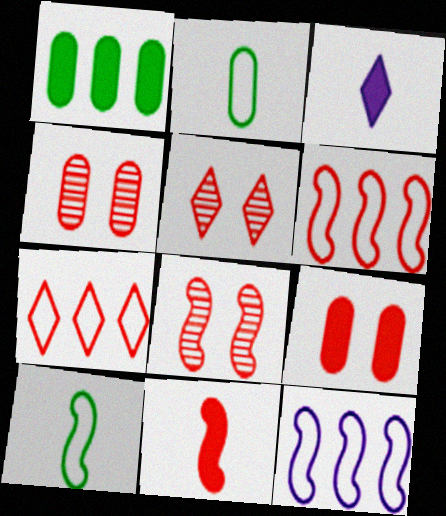[[4, 5, 8], 
[4, 7, 11], 
[6, 8, 11]]